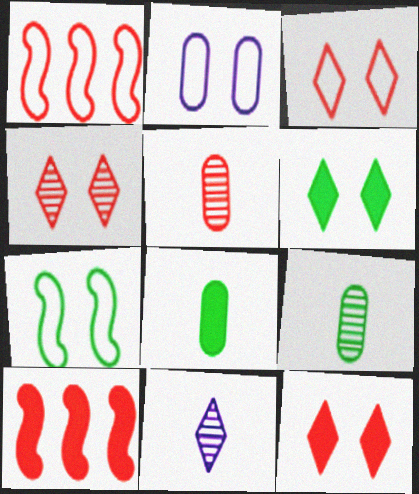[[1, 5, 12], 
[2, 3, 7], 
[3, 4, 12], 
[3, 5, 10]]